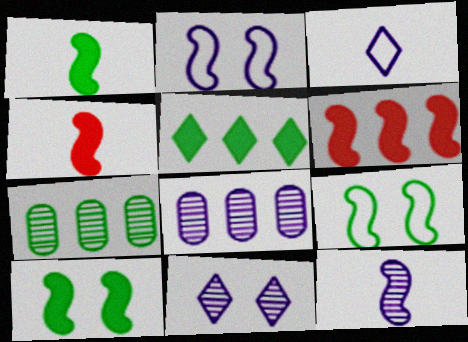[[6, 9, 12], 
[8, 11, 12]]